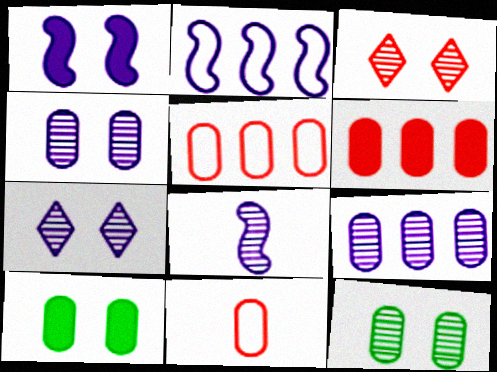[[1, 2, 8], 
[7, 8, 9], 
[9, 10, 11]]